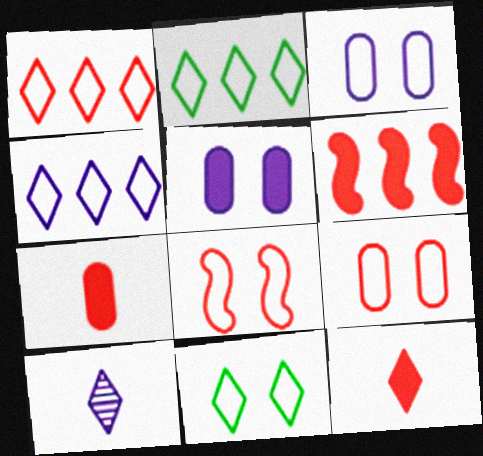[[1, 2, 4], 
[3, 8, 11]]